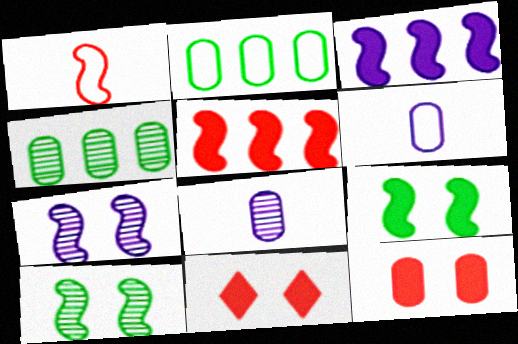[[1, 3, 10], 
[2, 8, 12], 
[4, 6, 12]]